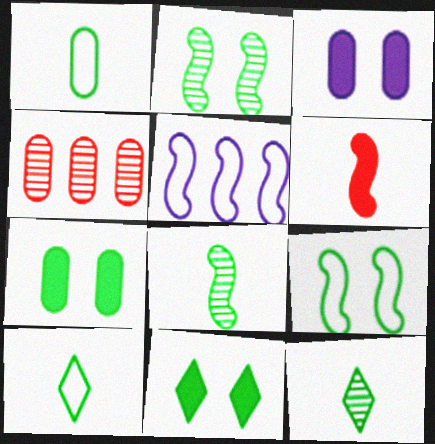[[1, 3, 4], 
[2, 5, 6]]